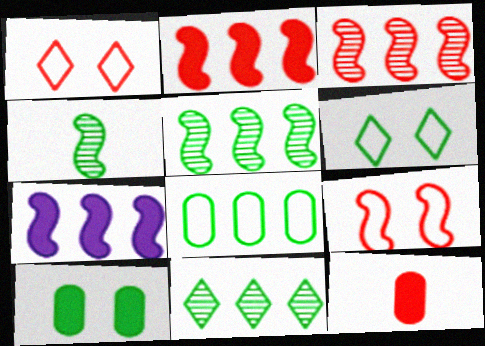[[1, 3, 12], 
[4, 7, 9]]